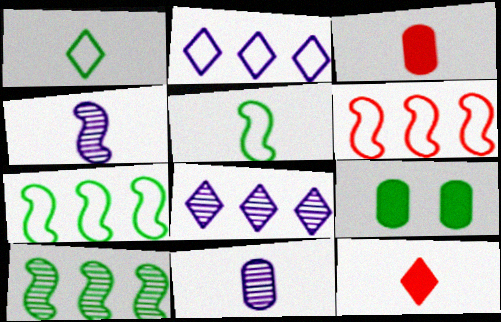[[1, 3, 4], 
[1, 9, 10], 
[5, 11, 12]]